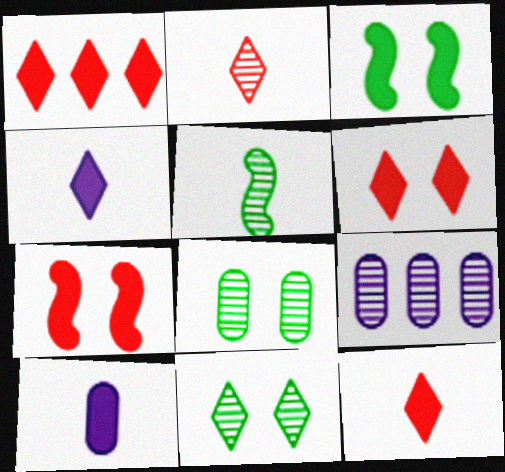[[1, 3, 10], 
[1, 6, 12]]